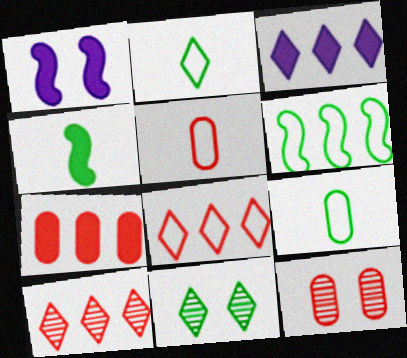[[1, 9, 10], 
[5, 7, 12]]